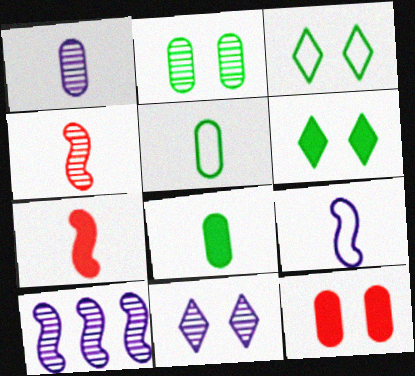[[1, 10, 11]]